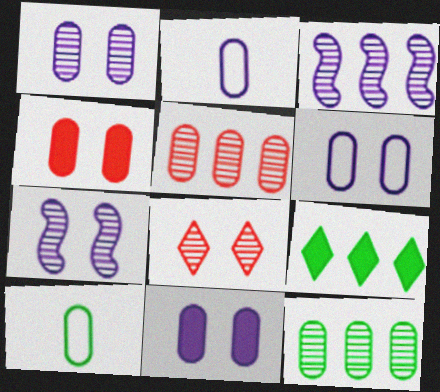[[1, 6, 11], 
[2, 4, 12], 
[5, 10, 11]]